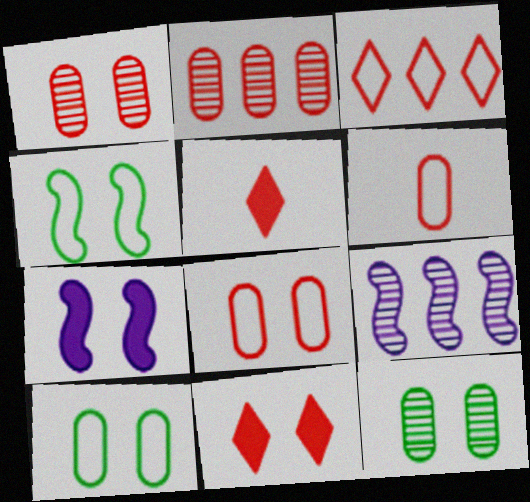[[5, 9, 10]]